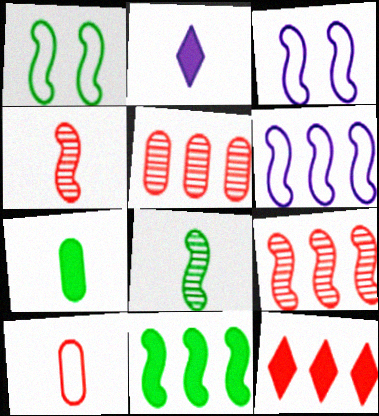[[1, 2, 5], 
[1, 8, 11], 
[2, 8, 10], 
[3, 4, 11], 
[6, 9, 11]]